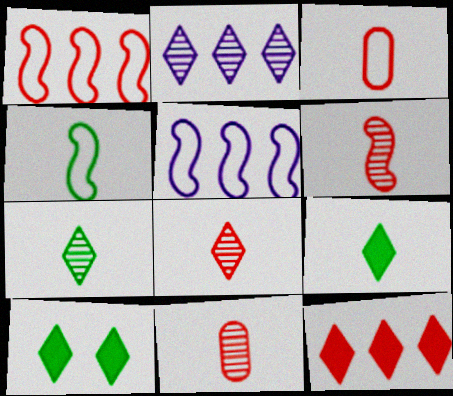[[5, 10, 11], 
[6, 8, 11]]